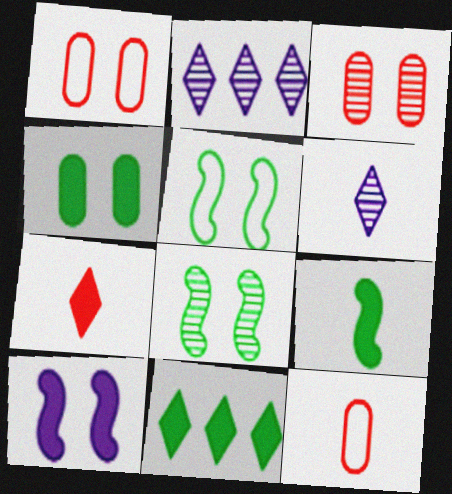[[1, 2, 9], 
[4, 9, 11], 
[6, 9, 12]]